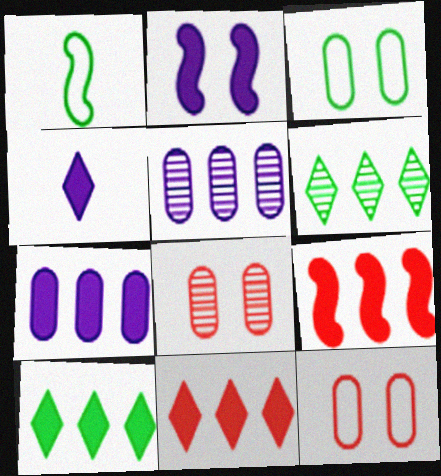[[2, 4, 7], 
[7, 9, 10]]